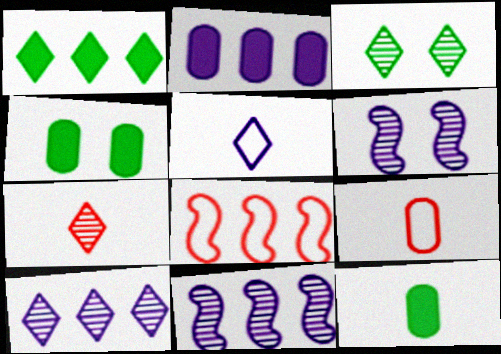[[1, 6, 9], 
[2, 5, 6], 
[3, 7, 10]]